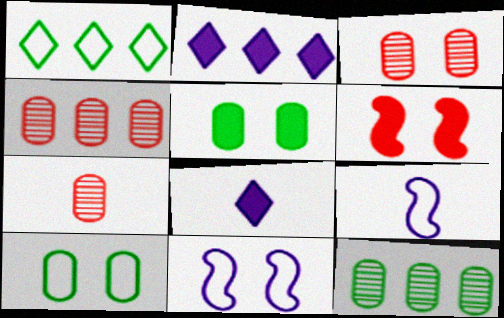[[3, 4, 7]]